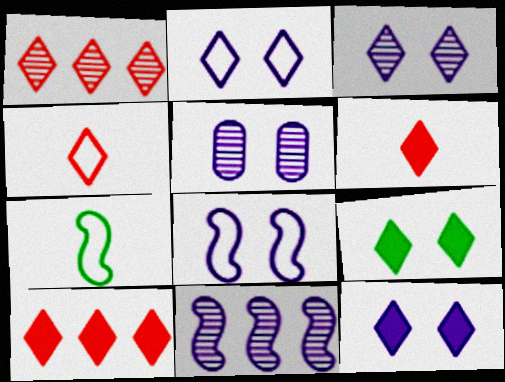[[2, 3, 12], 
[5, 7, 10], 
[5, 8, 12]]